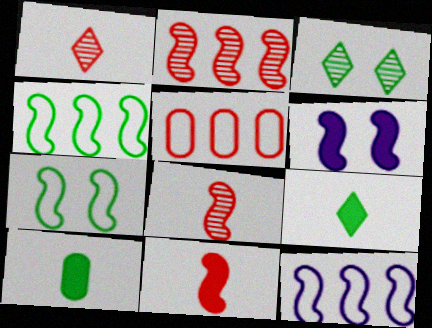[[3, 4, 10], 
[4, 6, 8]]